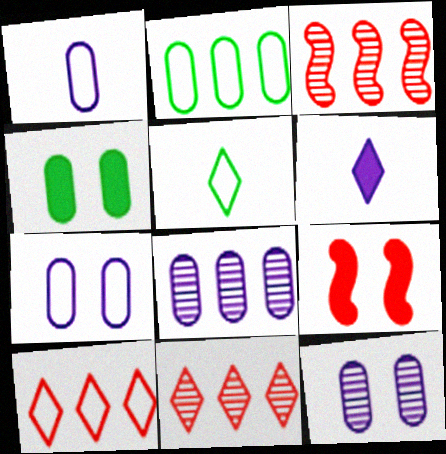[[5, 8, 9]]